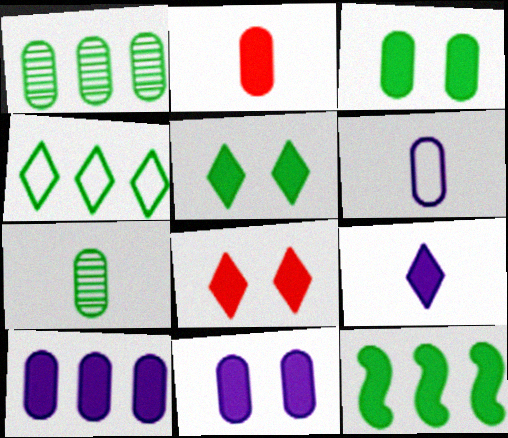[[1, 4, 12], 
[2, 3, 10], 
[2, 6, 7]]